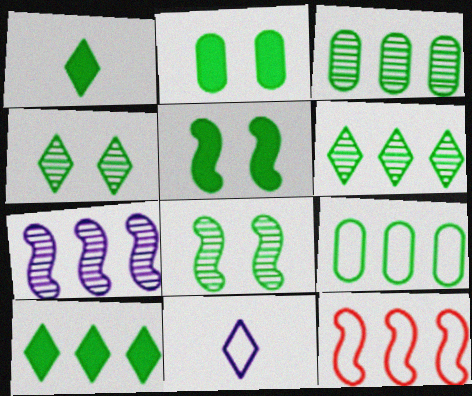[[1, 8, 9]]